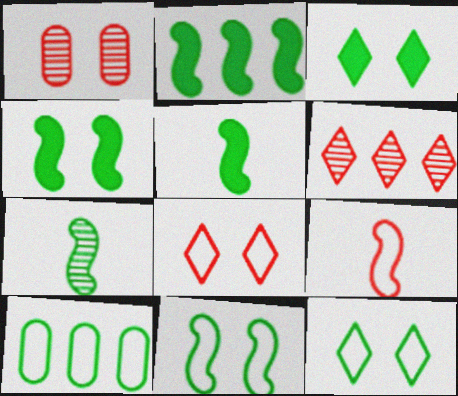[[2, 4, 5], 
[2, 7, 11], 
[3, 7, 10]]